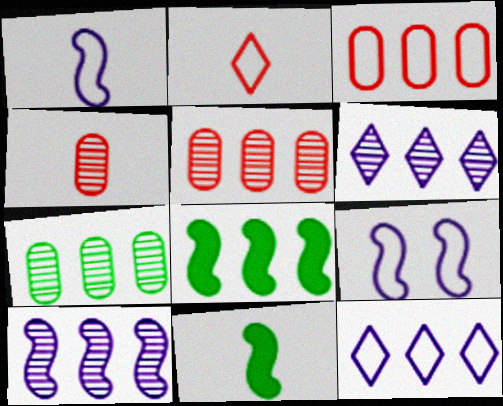[[3, 6, 8], 
[5, 8, 12]]